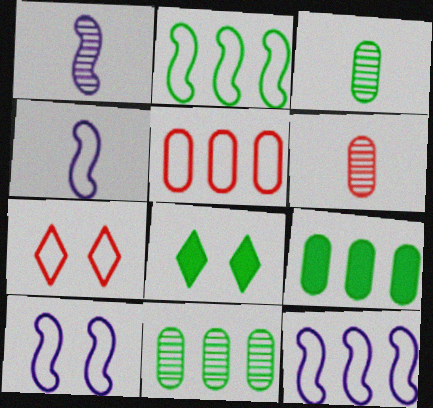[[1, 5, 8], 
[1, 7, 9], 
[2, 3, 8], 
[4, 10, 12], 
[6, 8, 12]]